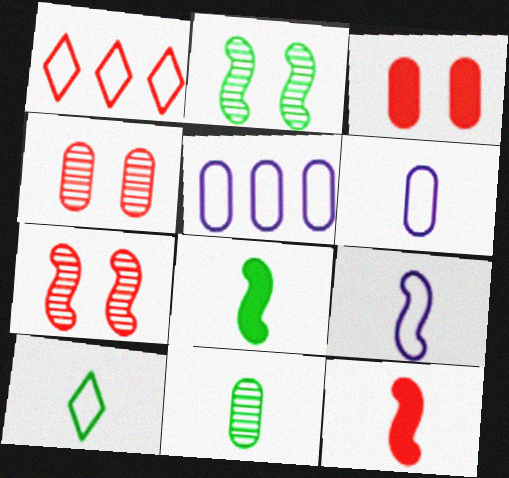[[1, 4, 12], 
[3, 5, 11], 
[8, 10, 11]]